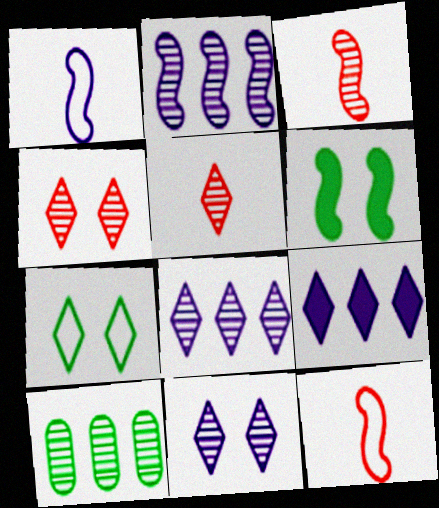[[2, 6, 12], 
[3, 10, 11], 
[5, 7, 9]]